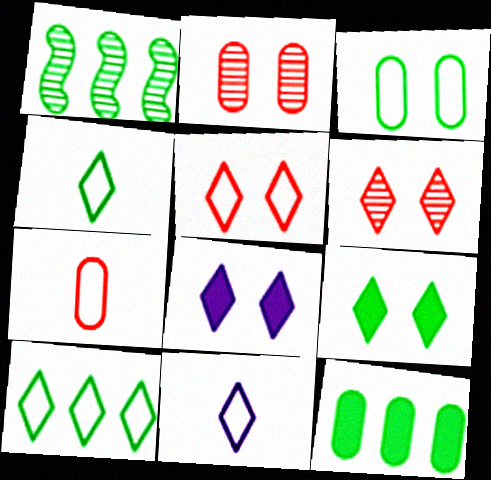[[1, 7, 8], 
[1, 10, 12], 
[5, 10, 11]]